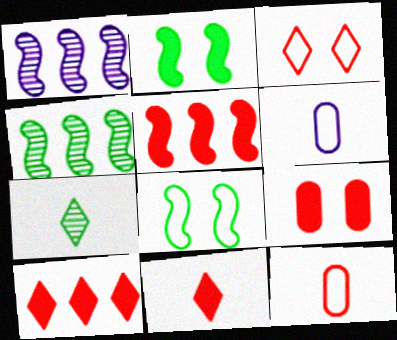[[5, 9, 11]]